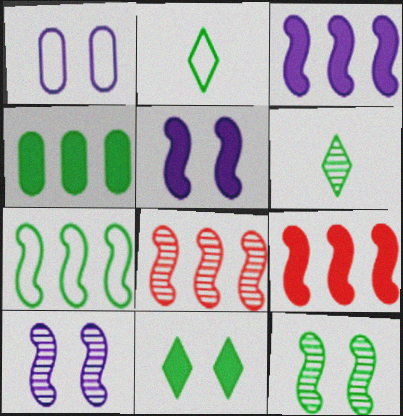[[1, 6, 9], 
[2, 4, 12], 
[3, 7, 8]]